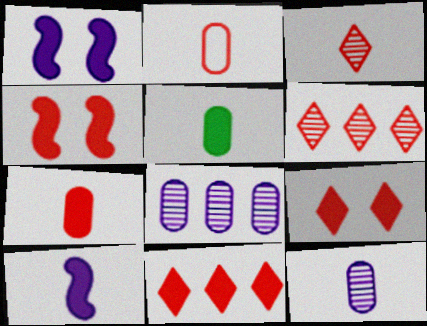[[1, 5, 11], 
[2, 4, 6], 
[2, 5, 12], 
[4, 7, 11]]